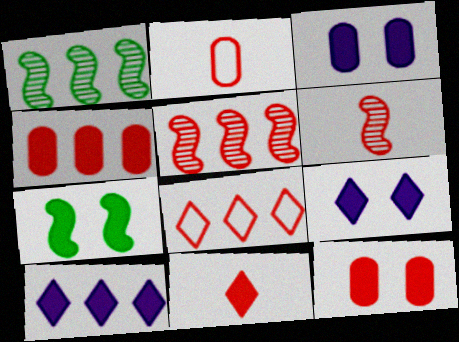[[1, 2, 9], 
[2, 6, 11], 
[4, 5, 8], 
[6, 8, 12], 
[7, 9, 12]]